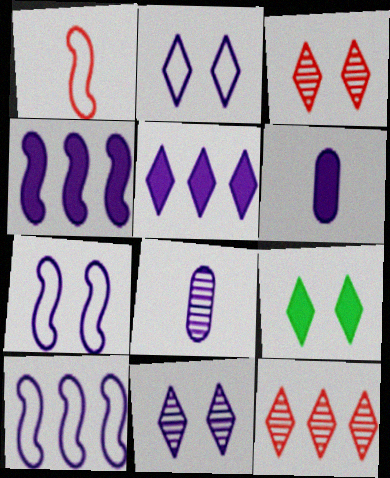[[2, 3, 9], 
[2, 4, 8], 
[5, 7, 8], 
[6, 10, 11]]